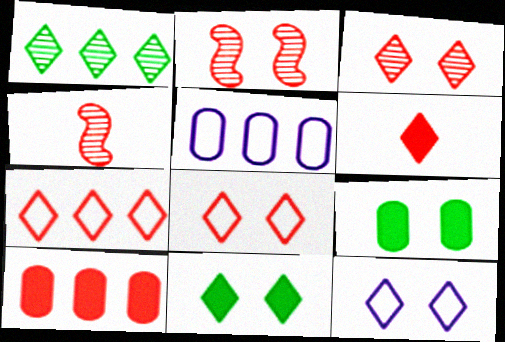[[1, 6, 12], 
[2, 9, 12], 
[3, 6, 7], 
[3, 11, 12], 
[4, 5, 11], 
[4, 8, 10]]